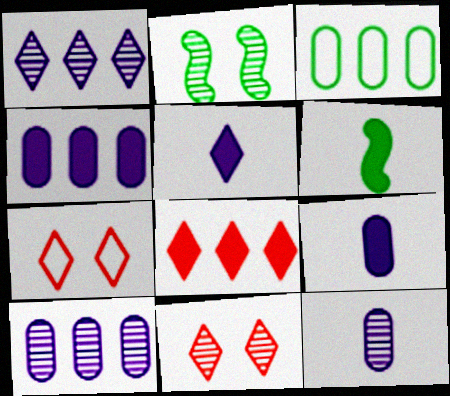[[6, 7, 10]]